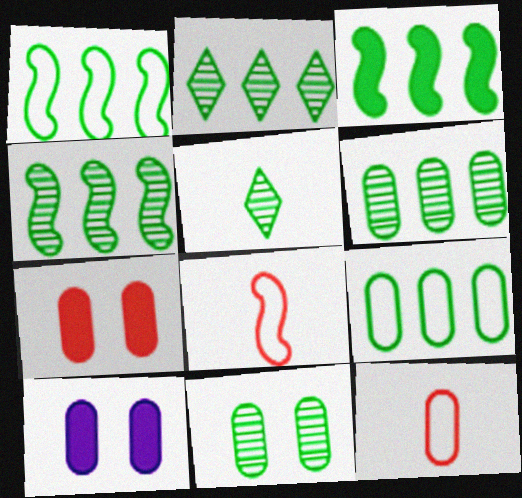[[1, 3, 4], 
[2, 3, 9], 
[2, 4, 6], 
[2, 8, 10], 
[4, 5, 11], 
[6, 10, 12]]